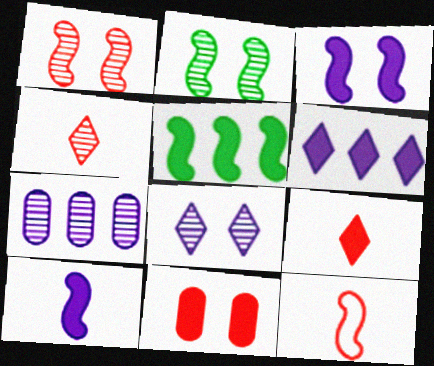[[2, 4, 7]]